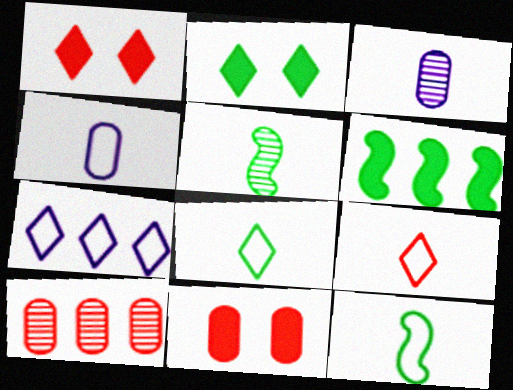[[4, 9, 12], 
[5, 7, 11], 
[6, 7, 10]]